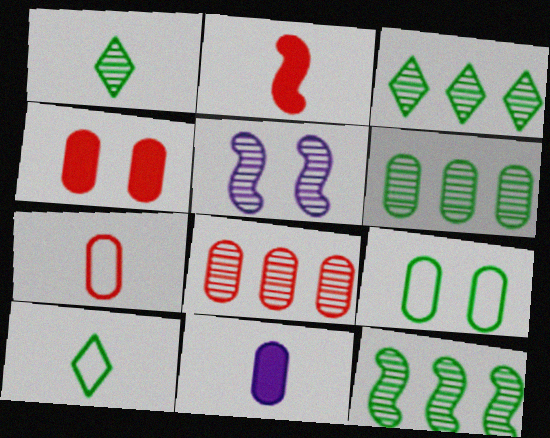[[1, 5, 8], 
[3, 6, 12], 
[4, 7, 8], 
[8, 9, 11]]